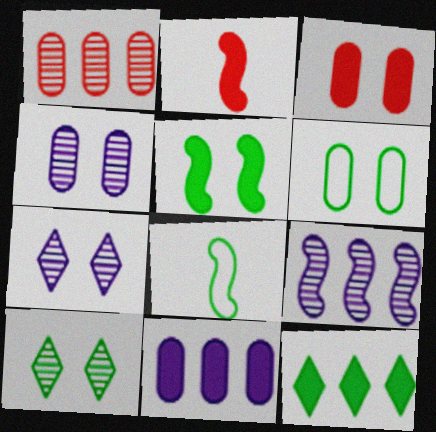[[3, 4, 6], 
[5, 6, 10]]